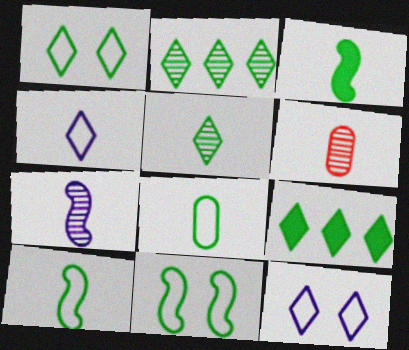[[1, 5, 9], 
[3, 4, 6], 
[3, 5, 8], 
[5, 6, 7]]